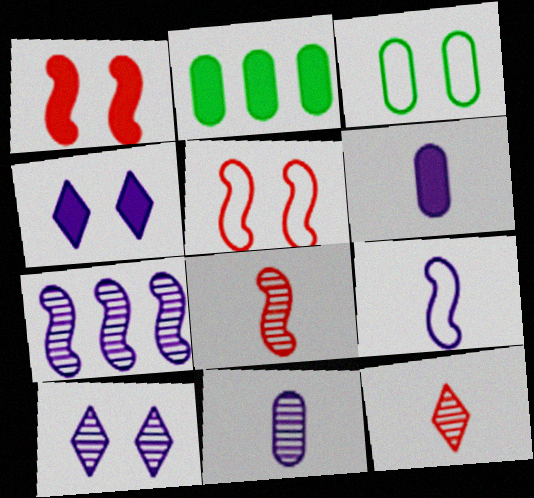[[1, 3, 10], 
[7, 10, 11]]